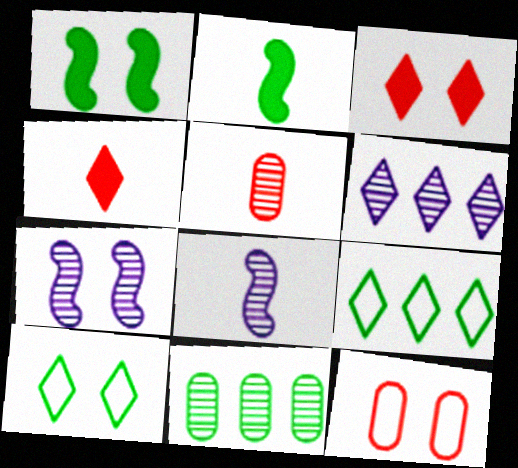[[2, 6, 12], 
[2, 10, 11], 
[4, 6, 10]]